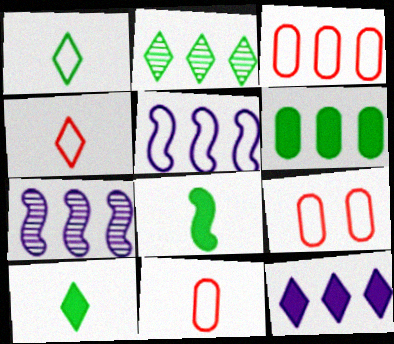[[1, 5, 9], 
[3, 9, 11], 
[7, 9, 10]]